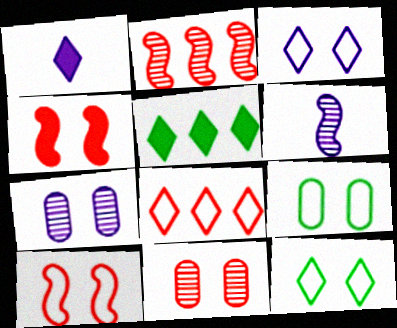[[1, 2, 9], 
[3, 9, 10], 
[4, 7, 12]]